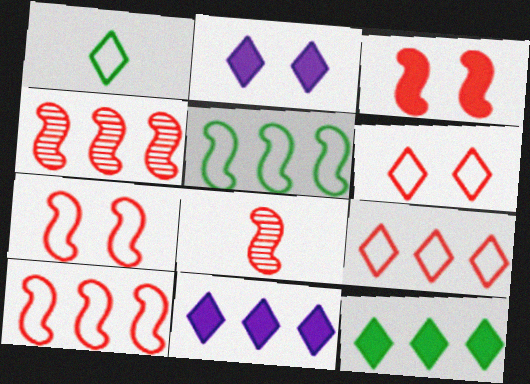[[3, 8, 10]]